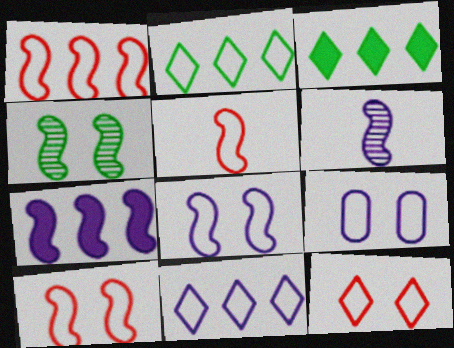[[1, 5, 10], 
[2, 5, 9], 
[4, 5, 7], 
[6, 7, 8]]